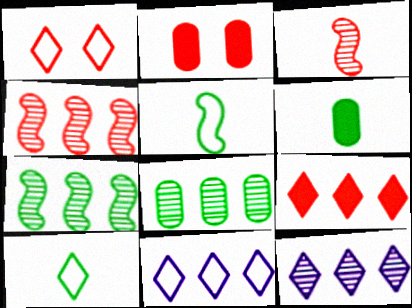[[1, 10, 11], 
[2, 5, 12], 
[4, 8, 12]]